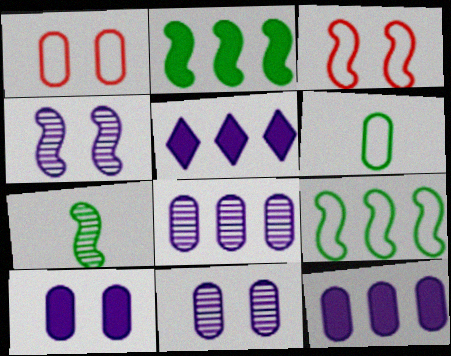[[1, 5, 7]]